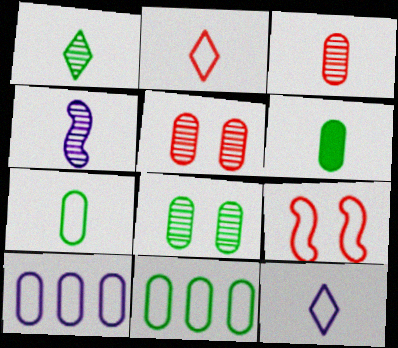[[1, 3, 4], 
[2, 4, 6], 
[5, 6, 10], 
[6, 8, 11], 
[9, 11, 12]]